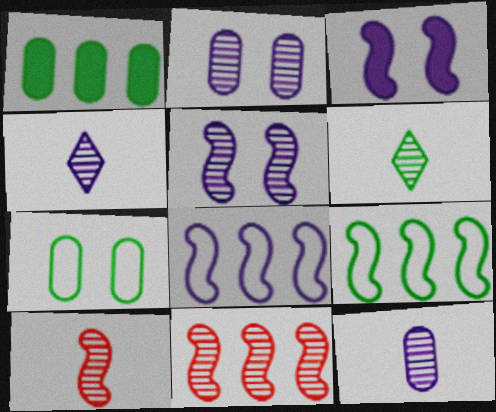[[2, 6, 11], 
[3, 9, 10], 
[6, 10, 12]]